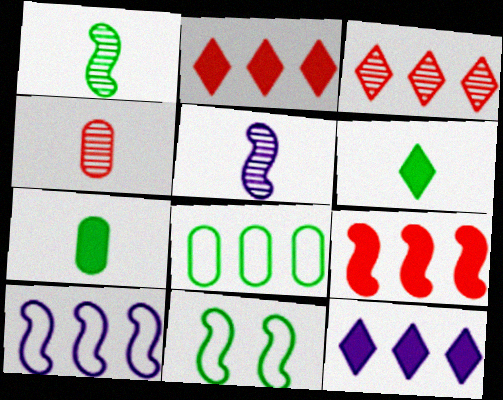[[4, 11, 12], 
[5, 9, 11]]